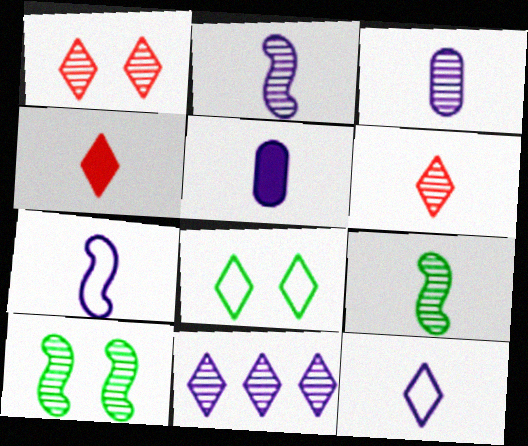[[2, 5, 12], 
[3, 6, 9], 
[4, 8, 11]]